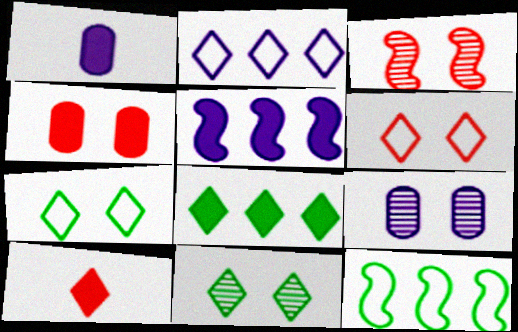[[2, 10, 11], 
[3, 4, 6], 
[3, 9, 11], 
[9, 10, 12]]